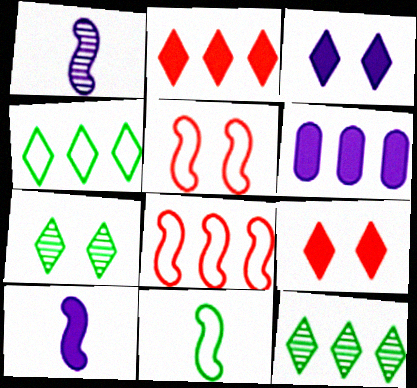[[3, 6, 10], 
[6, 8, 12]]